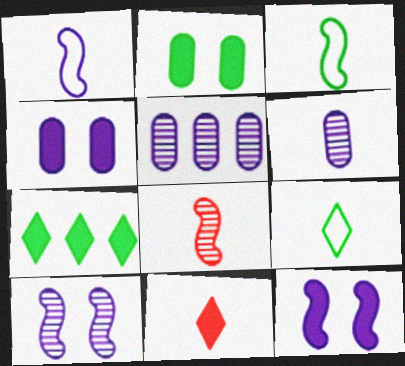[[3, 6, 11]]